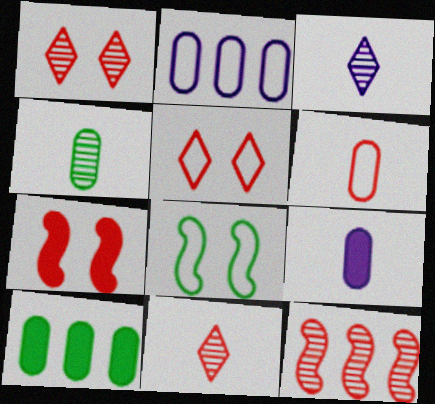[[4, 6, 9]]